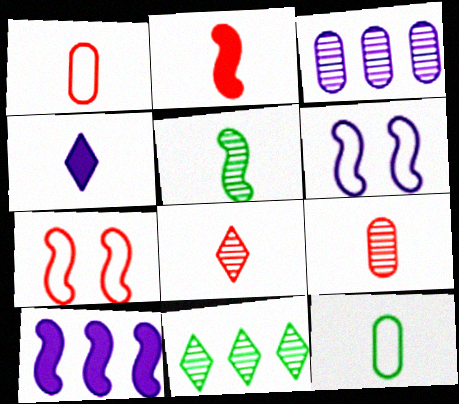[[1, 2, 8], 
[1, 4, 5], 
[3, 4, 6], 
[5, 7, 10]]